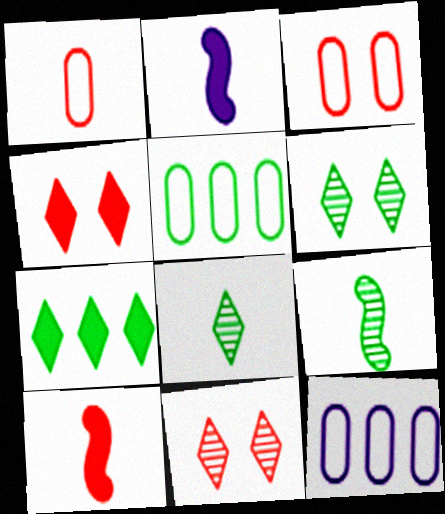[[1, 2, 8], 
[2, 5, 11], 
[4, 9, 12], 
[6, 10, 12]]